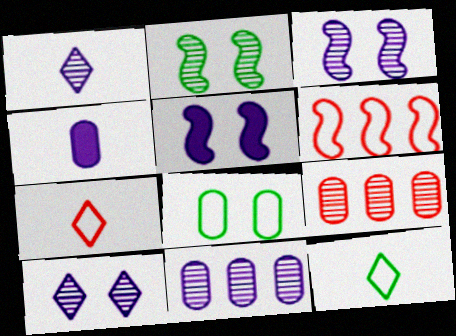[[1, 2, 9], 
[1, 3, 11], 
[4, 8, 9], 
[5, 9, 12]]